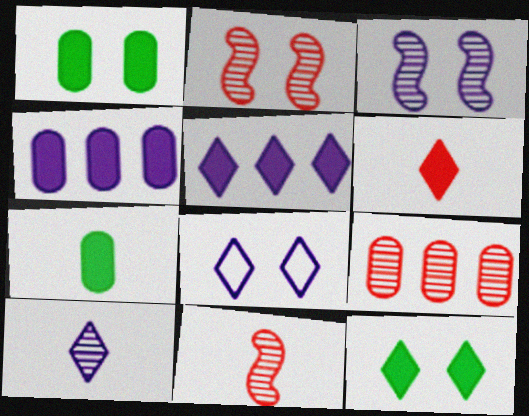[[1, 2, 8], 
[5, 6, 12], 
[5, 8, 10]]